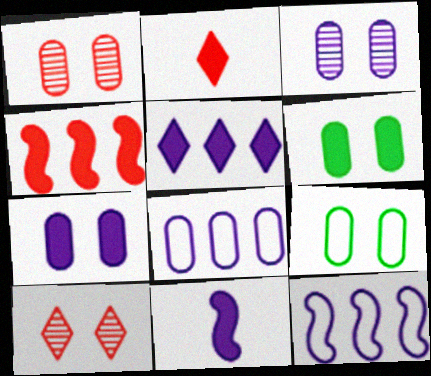[[1, 7, 9], 
[5, 7, 11]]